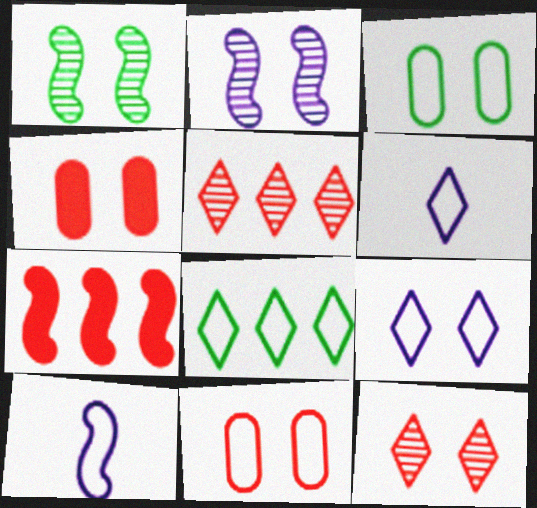[[1, 4, 9], 
[1, 7, 10], 
[8, 10, 11]]